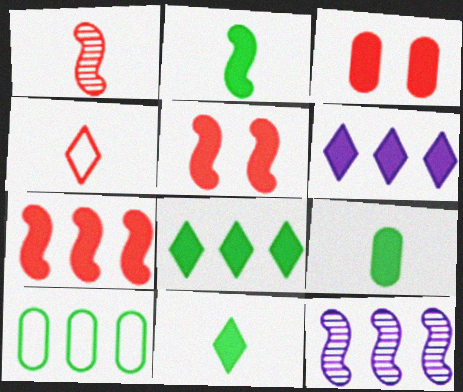[[2, 3, 6], 
[2, 9, 11], 
[5, 6, 9]]